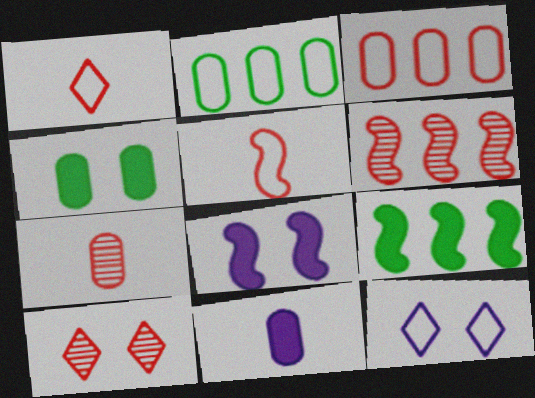[[2, 5, 12], 
[6, 7, 10], 
[7, 9, 12]]